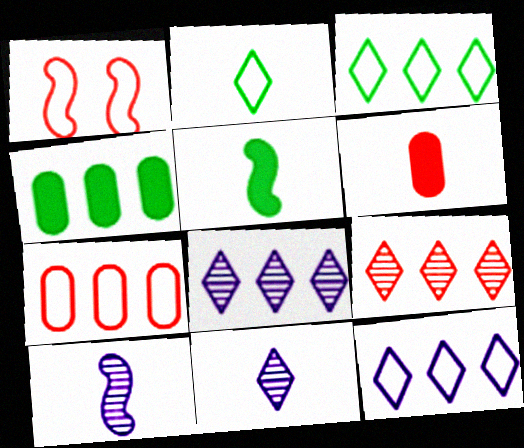[[1, 4, 11], 
[1, 6, 9], 
[2, 6, 10]]